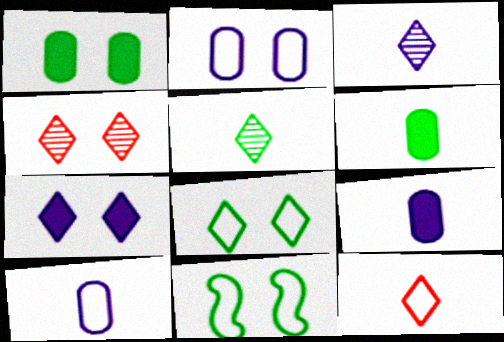[[4, 7, 8]]